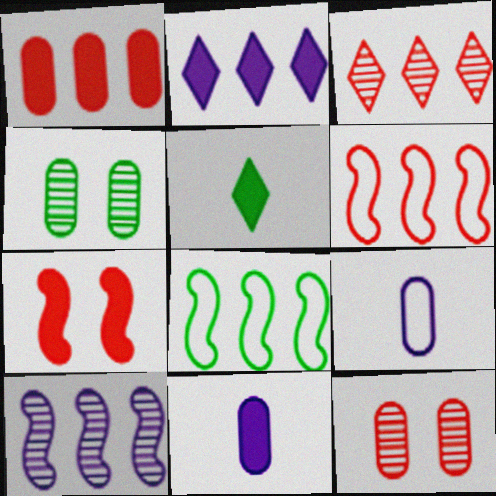[[1, 3, 6], 
[1, 4, 9], 
[4, 5, 8]]